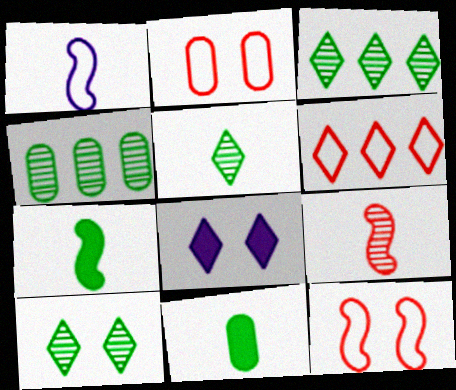[[1, 7, 9], 
[3, 5, 10], 
[5, 6, 8]]